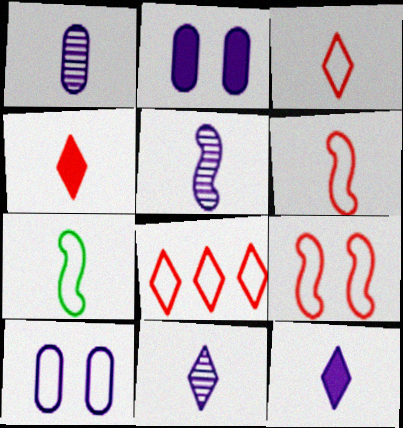[[1, 4, 7], 
[1, 5, 11], 
[7, 8, 10]]